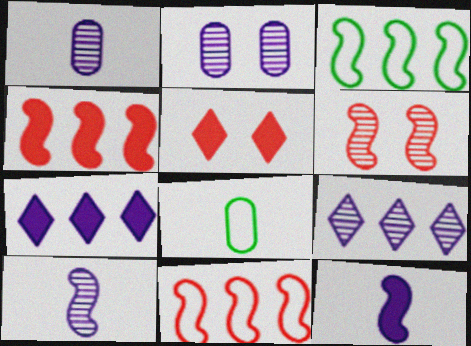[[1, 3, 5], 
[2, 9, 10], 
[3, 6, 12], 
[6, 7, 8]]